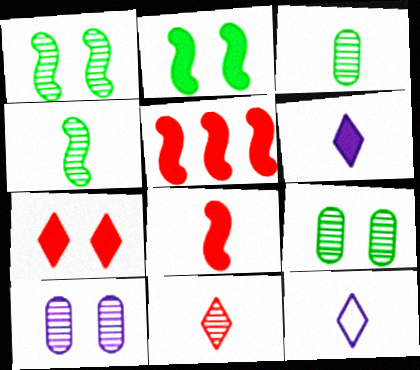[[3, 8, 12], 
[5, 9, 12]]